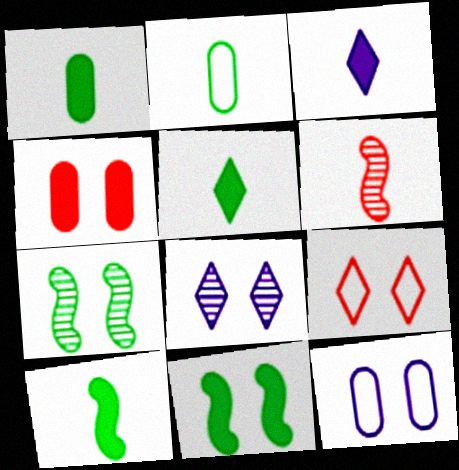[[1, 5, 10], 
[2, 3, 6]]